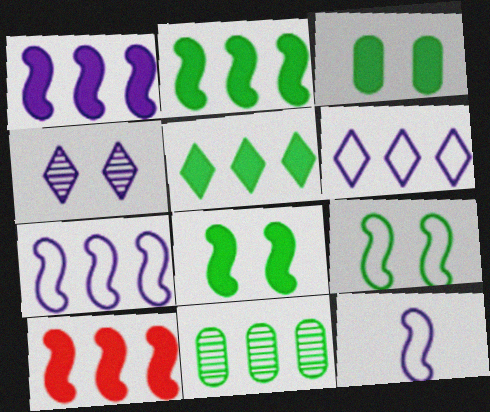[[1, 2, 10], 
[6, 10, 11]]